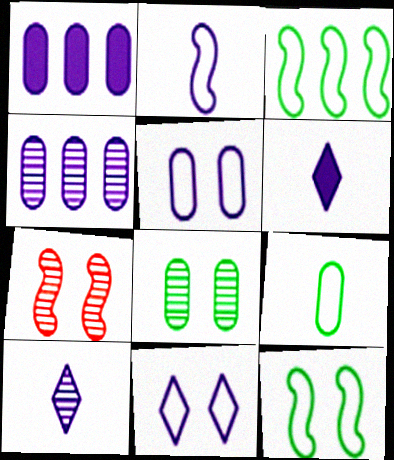[]